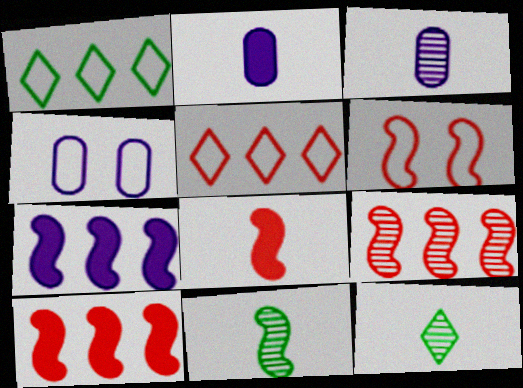[[4, 10, 12], 
[6, 7, 11], 
[6, 8, 9]]